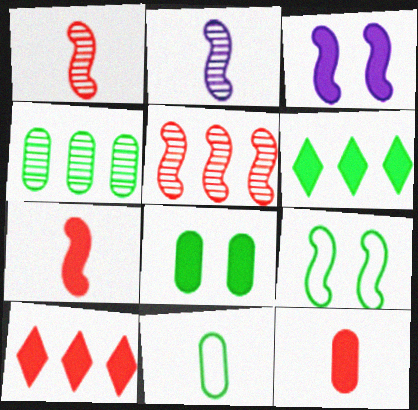[[3, 6, 12], 
[4, 8, 11]]